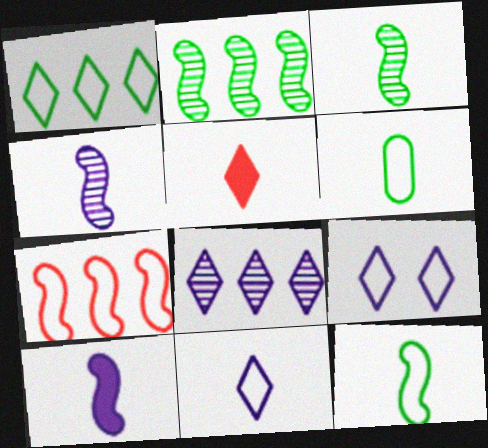[[4, 5, 6], 
[6, 7, 9]]